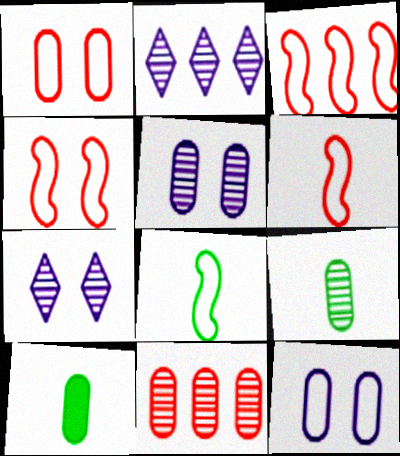[[2, 4, 10], 
[3, 4, 6], 
[3, 7, 10], 
[5, 9, 11], 
[10, 11, 12]]